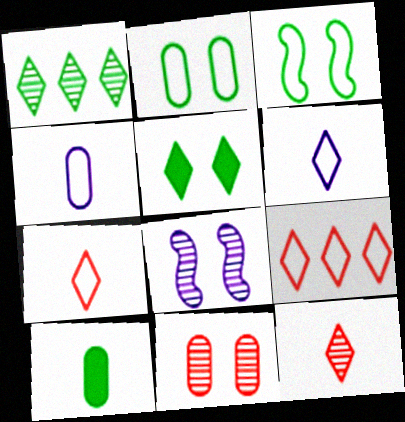[[1, 3, 10], 
[3, 4, 9], 
[8, 9, 10]]